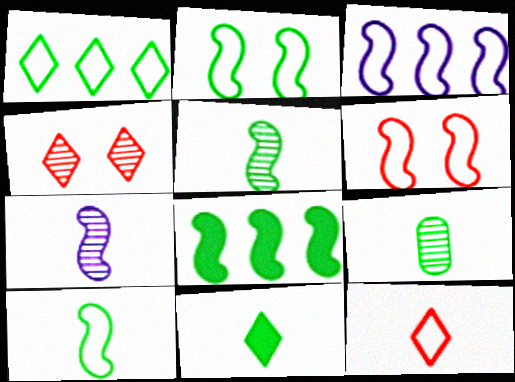[[2, 5, 8], 
[3, 6, 10], 
[6, 7, 8], 
[9, 10, 11]]